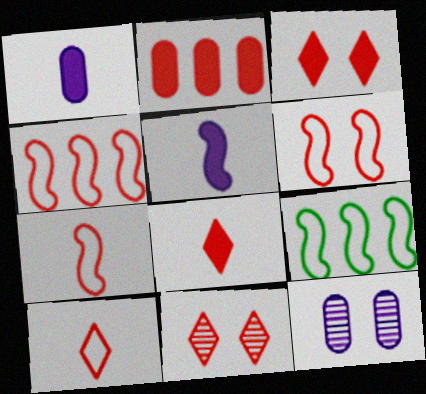[[1, 9, 11], 
[2, 7, 11], 
[4, 6, 7], 
[8, 9, 12]]